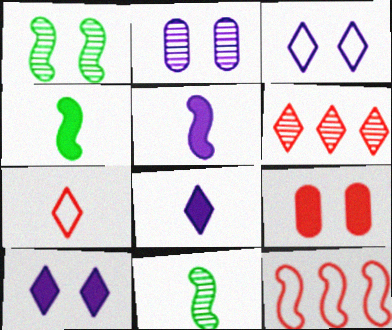[[1, 3, 9], 
[1, 5, 12], 
[2, 6, 11]]